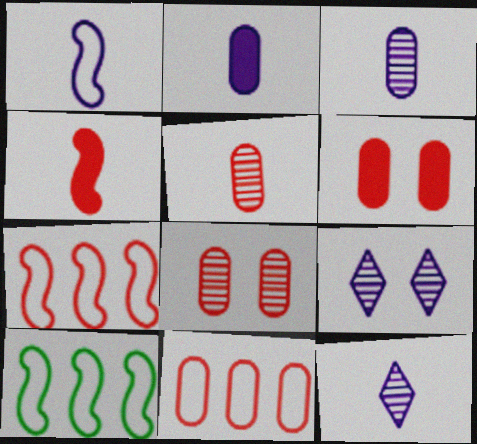[[1, 2, 12], 
[5, 6, 11], 
[6, 10, 12]]